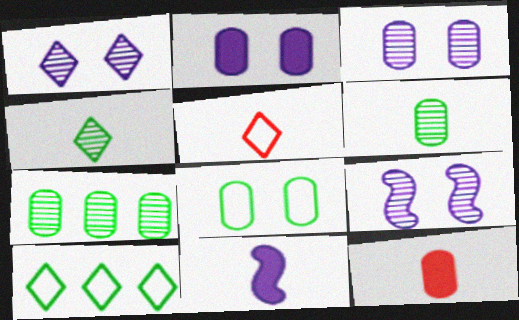[[1, 3, 9], 
[5, 6, 11], 
[9, 10, 12]]